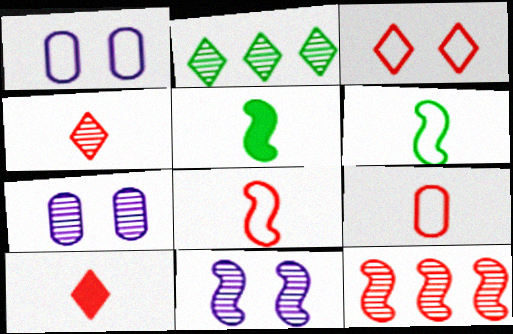[]